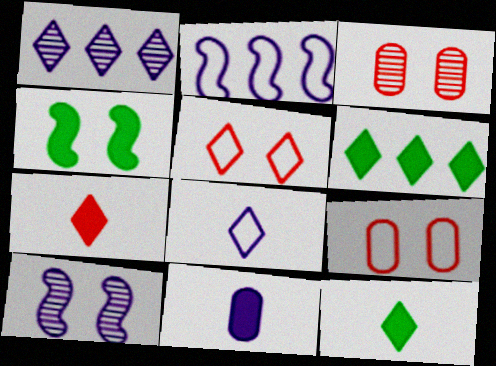[[1, 5, 12], 
[2, 3, 12]]